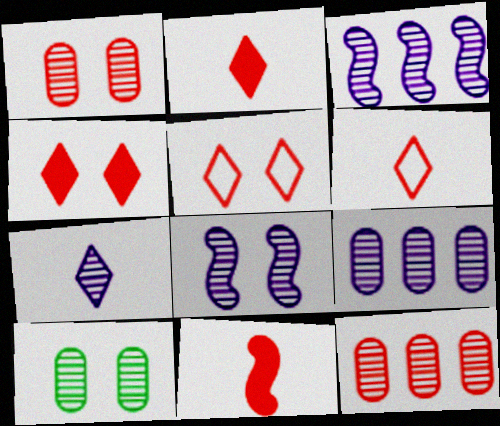[[5, 11, 12], 
[7, 8, 9]]